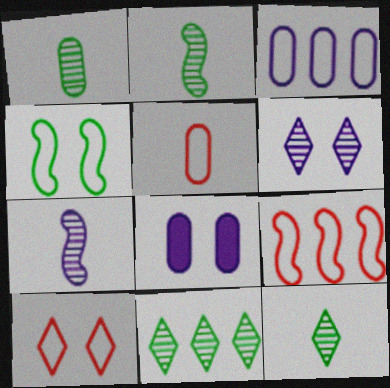[[1, 2, 12], 
[5, 9, 10], 
[8, 9, 12]]